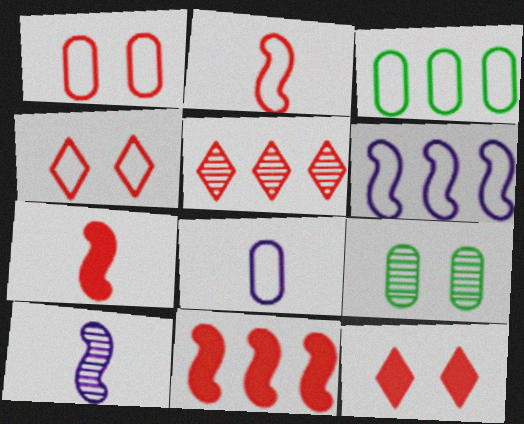[[1, 3, 8], 
[1, 5, 7], 
[3, 10, 12], 
[5, 9, 10]]